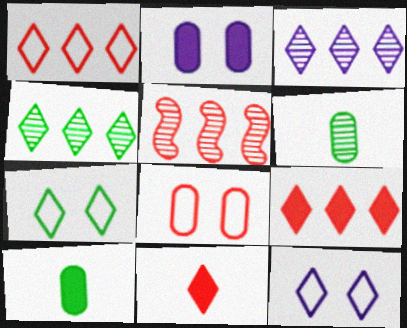[[3, 7, 11], 
[4, 11, 12], 
[5, 8, 11], 
[5, 10, 12]]